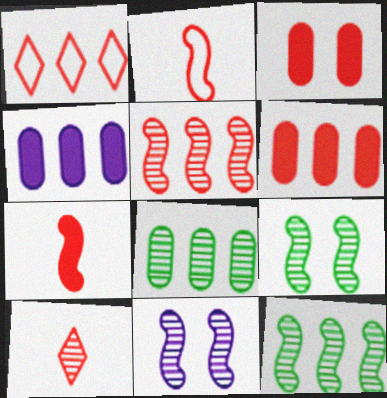[[1, 4, 12], 
[1, 5, 6], 
[8, 10, 11]]